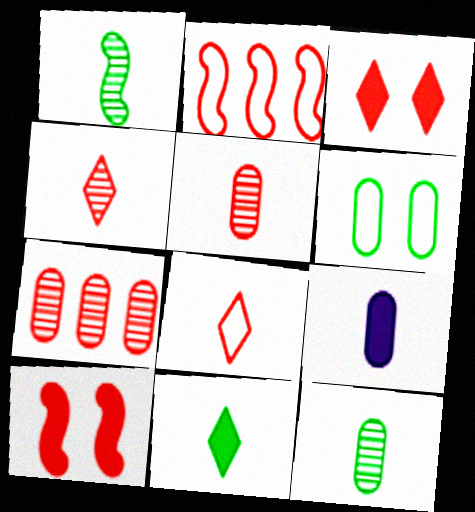[[1, 8, 9], 
[2, 3, 5], 
[6, 7, 9], 
[7, 8, 10]]